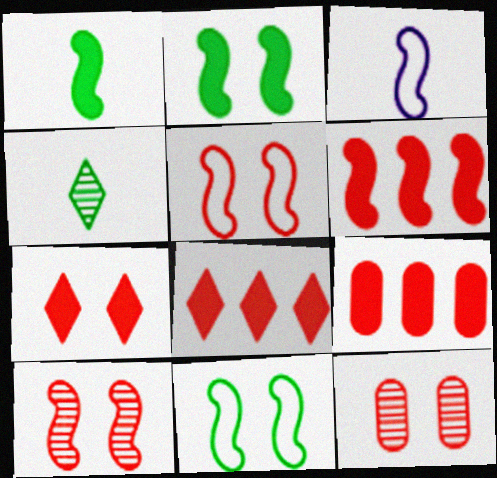[[5, 7, 12], 
[6, 8, 9]]